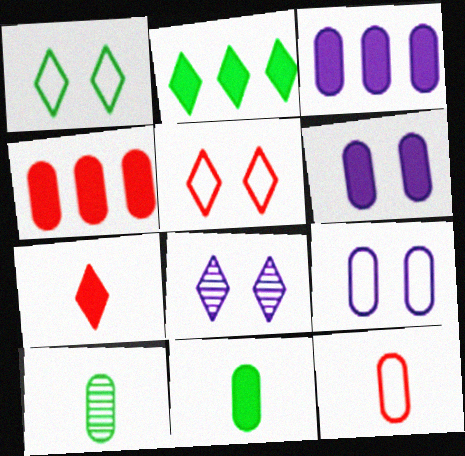[[4, 6, 11], 
[4, 9, 10]]